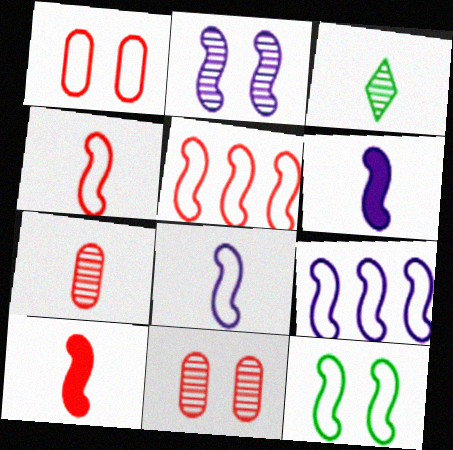[[2, 6, 9], 
[4, 9, 12], 
[5, 8, 12]]